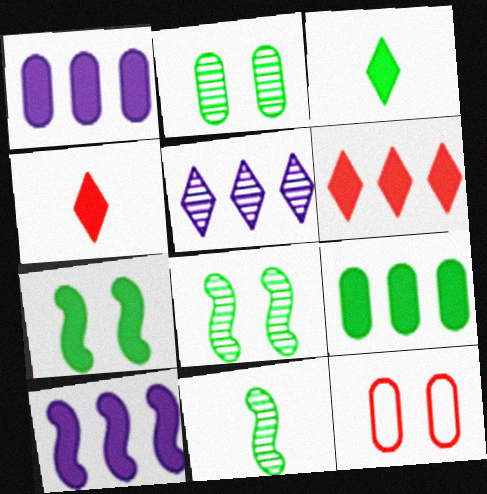[[1, 4, 7], 
[3, 7, 9], 
[6, 9, 10]]